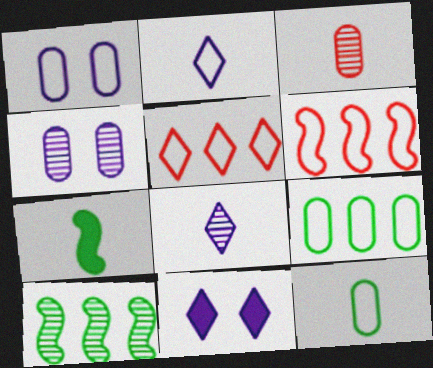[[2, 3, 7], 
[4, 5, 7]]